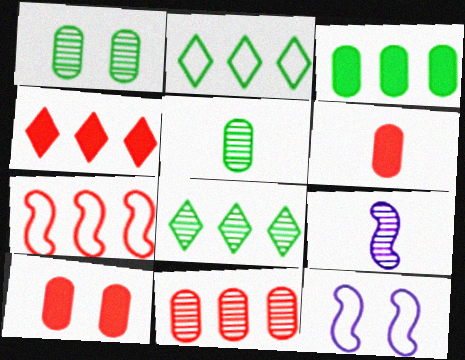[[2, 9, 10], 
[4, 5, 12], 
[4, 7, 11], 
[6, 8, 12]]